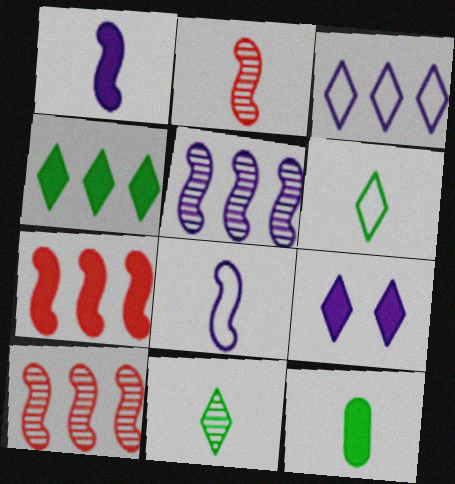[[7, 9, 12]]